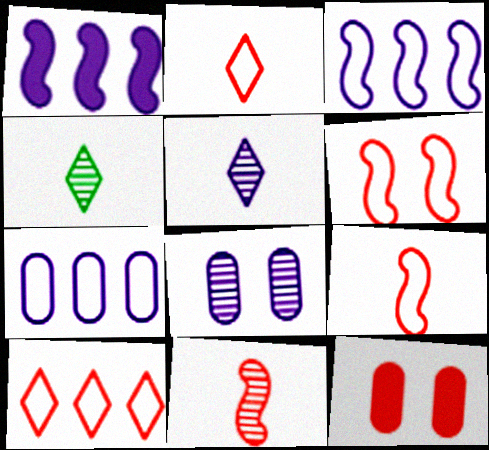[[3, 4, 12], 
[10, 11, 12]]